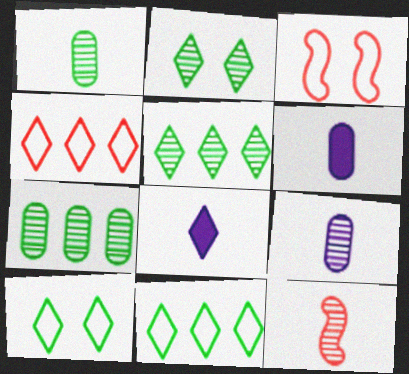[[2, 4, 8], 
[3, 5, 6], 
[3, 7, 8]]